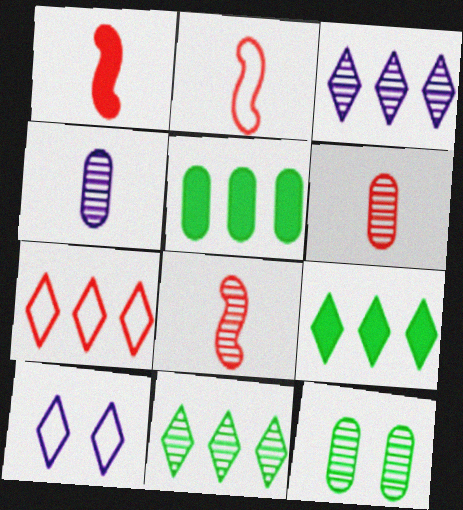[[1, 2, 8], 
[3, 7, 9], 
[3, 8, 12], 
[5, 8, 10]]